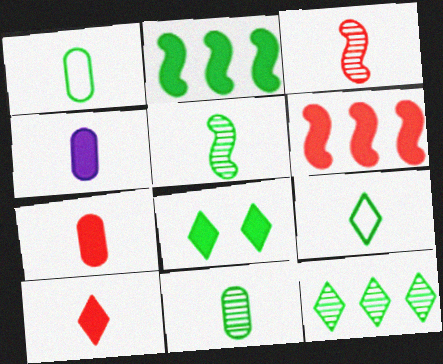[[3, 4, 9], 
[4, 6, 8], 
[8, 9, 12]]